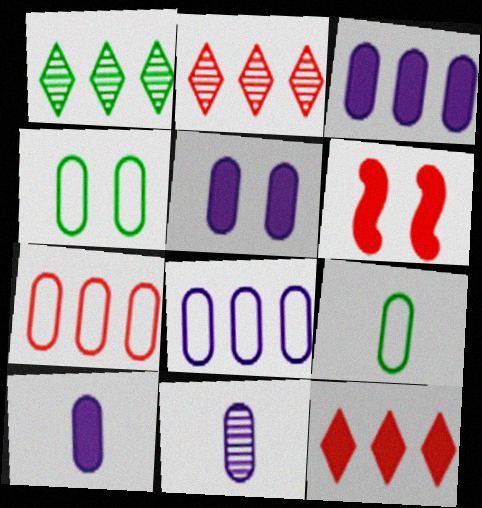[[3, 5, 10], 
[5, 8, 11]]